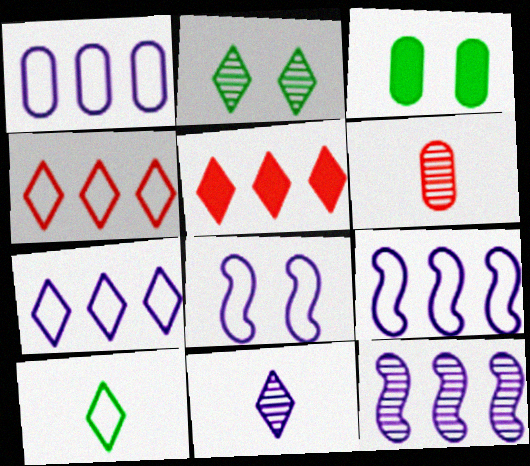[[1, 3, 6], 
[1, 7, 9], 
[2, 6, 12]]